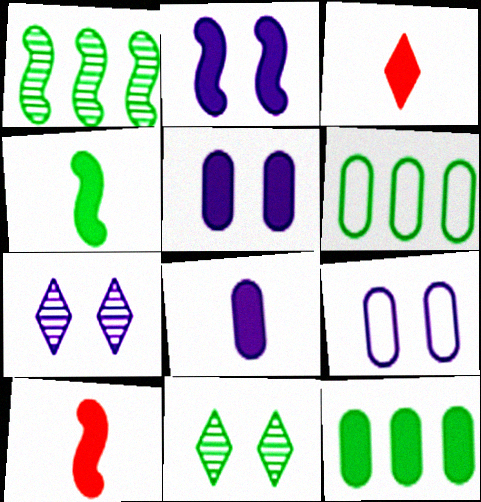[[1, 3, 9], 
[2, 3, 12], 
[2, 7, 9], 
[3, 4, 8], 
[4, 6, 11], 
[6, 7, 10]]